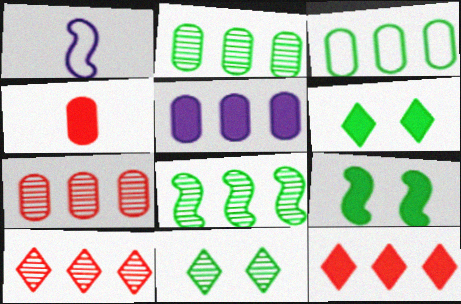[[1, 6, 7], 
[3, 5, 7]]